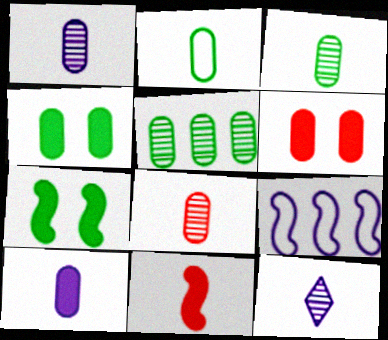[[1, 3, 8], 
[2, 4, 5], 
[2, 8, 10], 
[2, 11, 12]]